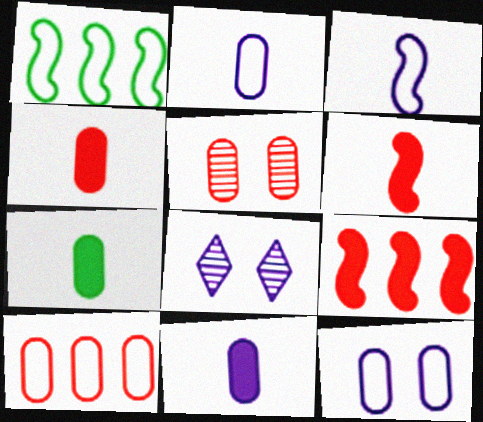[[1, 4, 8], 
[4, 5, 10], 
[4, 7, 11]]